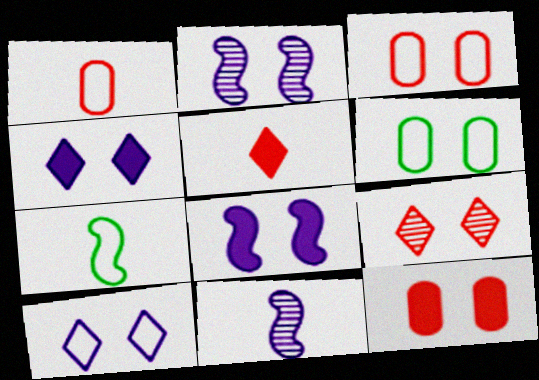[[6, 8, 9]]